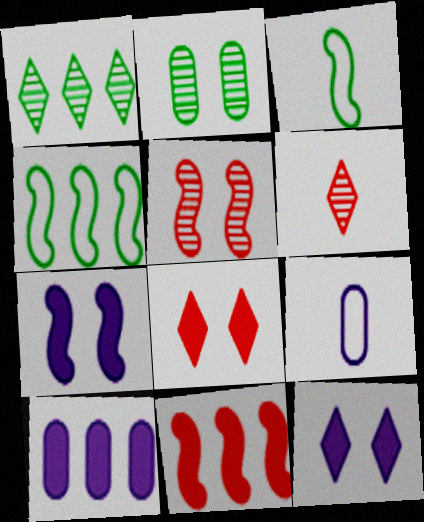[]